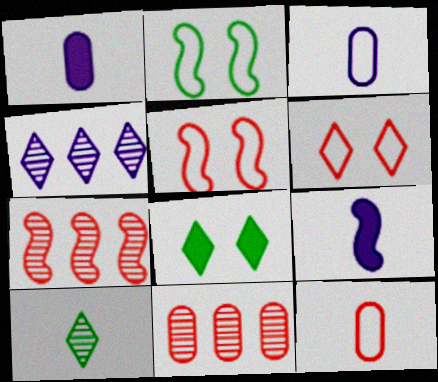[[2, 7, 9], 
[3, 7, 8], 
[9, 10, 12]]